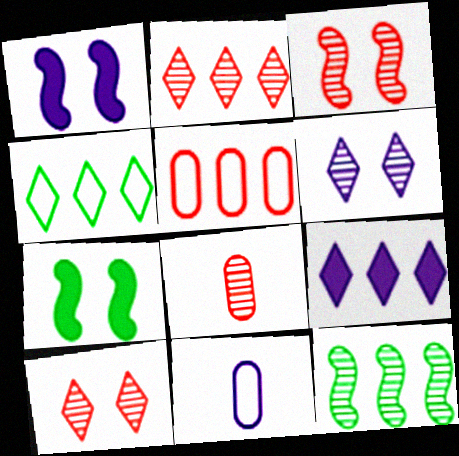[[1, 4, 8], 
[2, 3, 8], 
[2, 4, 9], 
[2, 7, 11], 
[5, 9, 12], 
[6, 8, 12]]